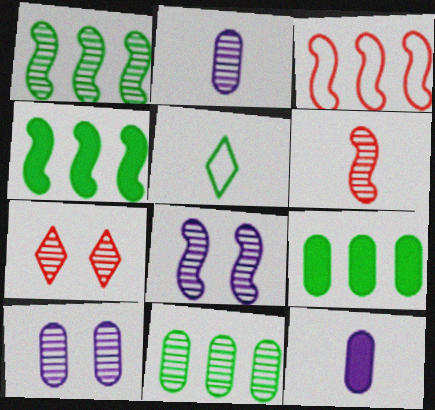[[1, 2, 7], 
[1, 6, 8], 
[5, 6, 12]]